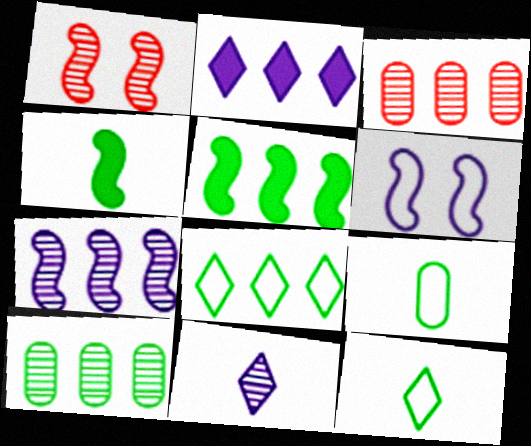[[1, 2, 9], 
[1, 10, 11], 
[5, 8, 10]]